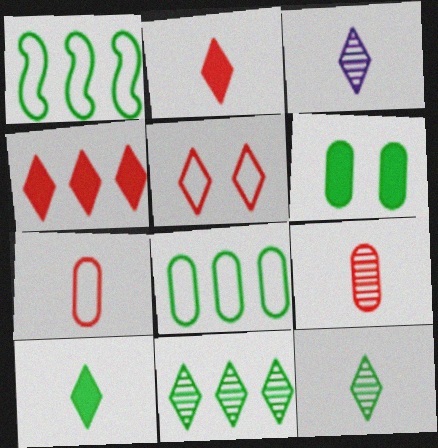[[1, 6, 12]]